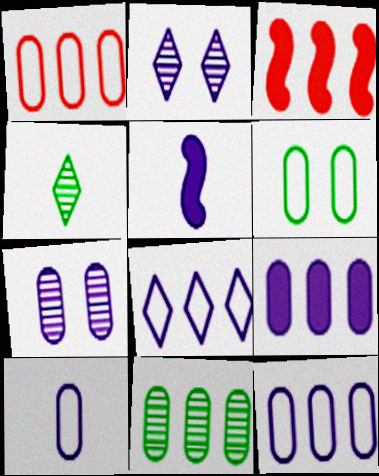[[1, 6, 10], 
[1, 9, 11], 
[2, 5, 12], 
[3, 8, 11], 
[5, 7, 8], 
[7, 9, 10]]